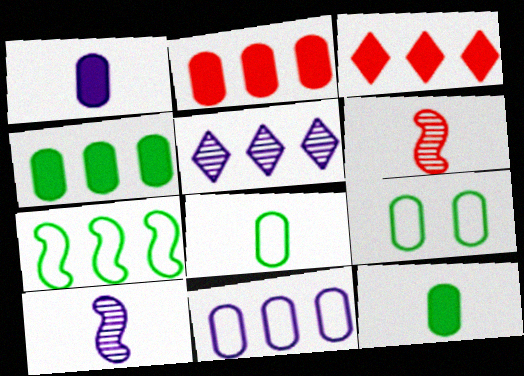[[2, 5, 7], 
[3, 9, 10]]